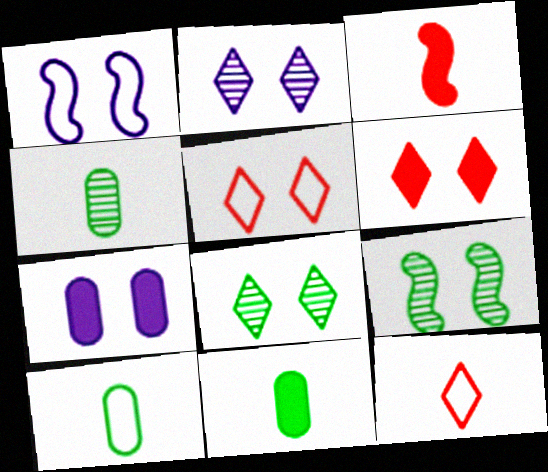[[1, 2, 7], 
[4, 10, 11], 
[5, 7, 9]]